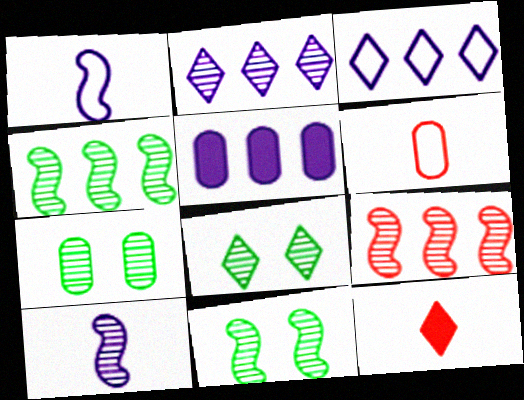[[3, 8, 12], 
[5, 6, 7], 
[7, 8, 11], 
[9, 10, 11]]